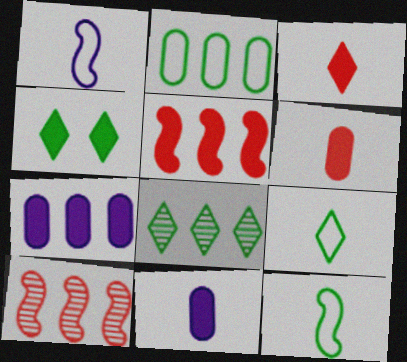[[4, 5, 11], 
[4, 8, 9]]